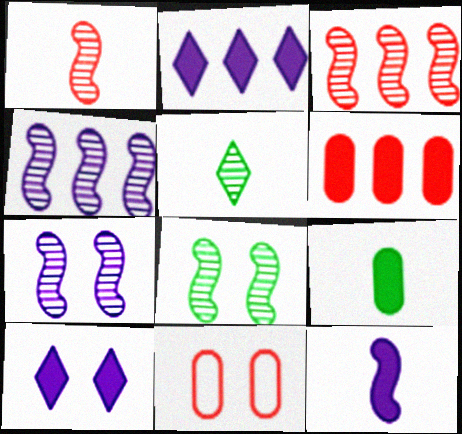[[1, 4, 8], 
[8, 10, 11]]